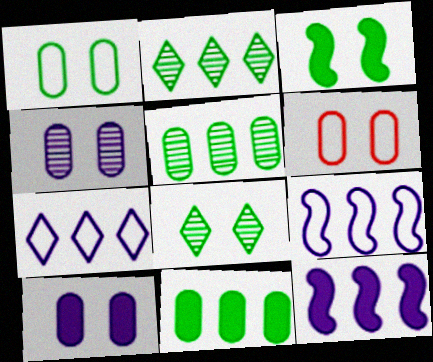[[1, 3, 8]]